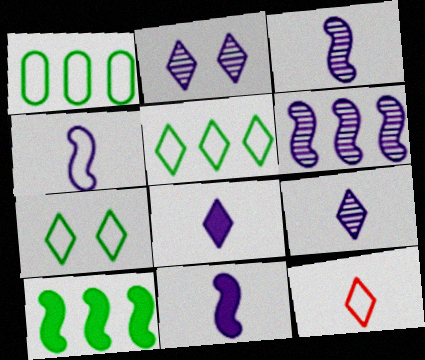[[3, 4, 11]]